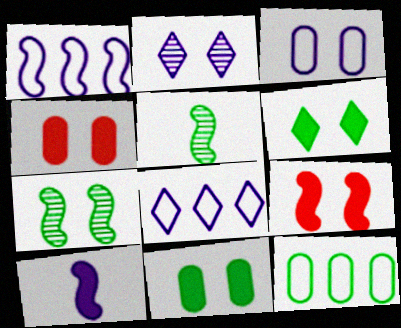[[1, 5, 9], 
[4, 5, 8], 
[5, 6, 12]]